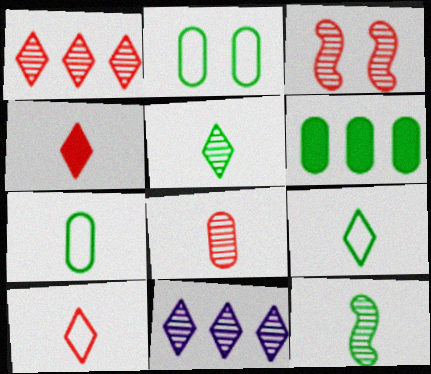[[1, 3, 8]]